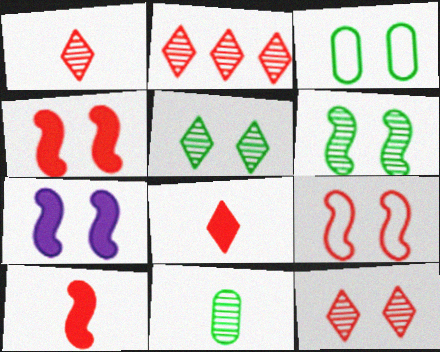[[1, 2, 12], 
[3, 7, 12], 
[6, 7, 9]]